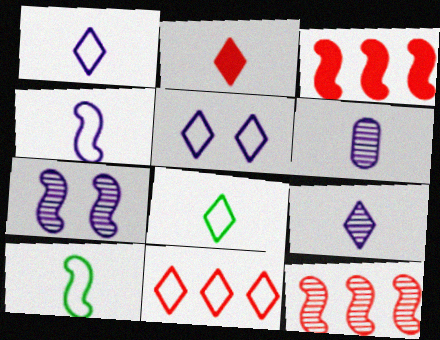[[2, 6, 10], 
[2, 8, 9], 
[3, 7, 10], 
[5, 8, 11]]